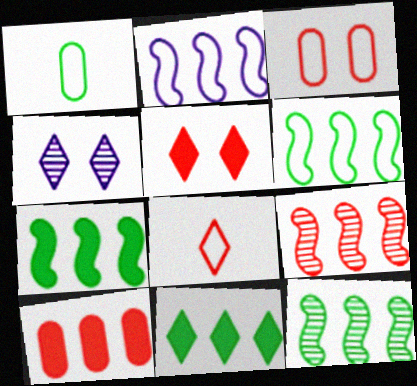[[2, 7, 9], 
[4, 8, 11], 
[6, 7, 12]]